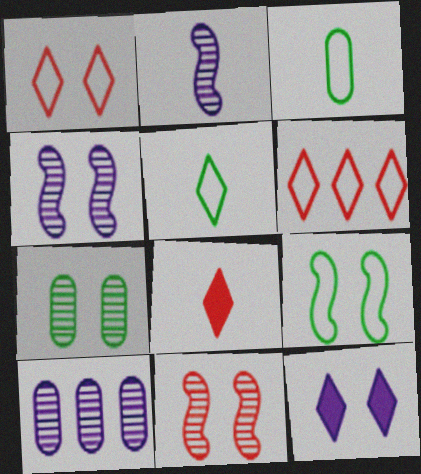[[2, 3, 8], 
[8, 9, 10]]